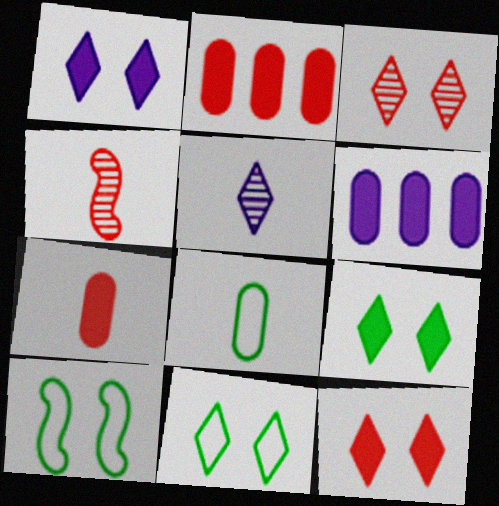[[1, 3, 11], 
[1, 9, 12], 
[2, 5, 10], 
[4, 6, 11]]